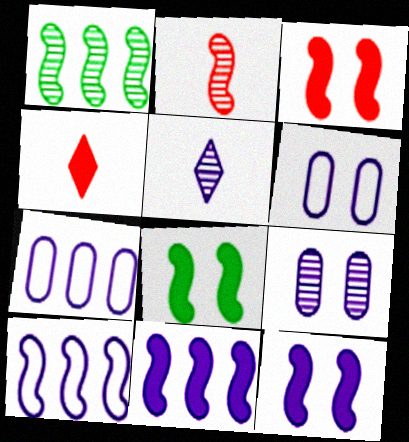[[1, 4, 6], 
[2, 8, 10], 
[3, 8, 12], 
[5, 6, 11], 
[5, 7, 12]]